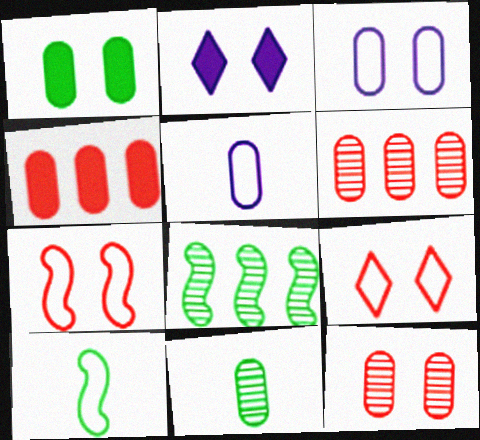[[1, 3, 12], 
[1, 5, 6], 
[2, 6, 10], 
[3, 4, 11]]